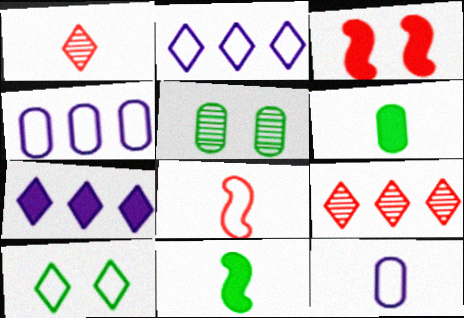[[1, 7, 10], 
[1, 11, 12], 
[3, 6, 7], 
[4, 8, 10], 
[5, 7, 8]]